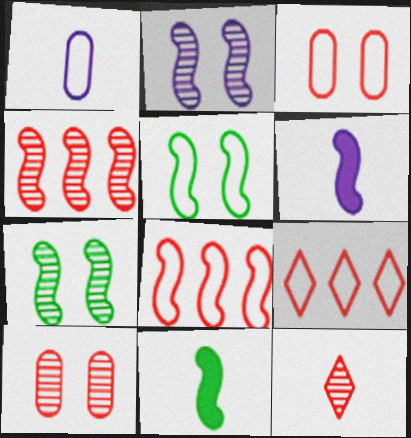[[1, 5, 9], 
[1, 11, 12], 
[2, 8, 11], 
[4, 5, 6], 
[4, 10, 12], 
[6, 7, 8]]